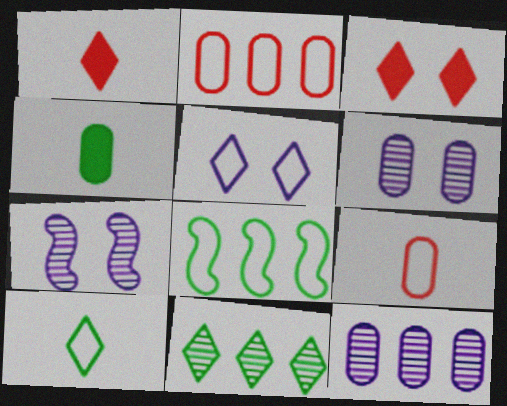[[1, 5, 11], 
[1, 6, 8], 
[2, 4, 6], 
[5, 8, 9]]